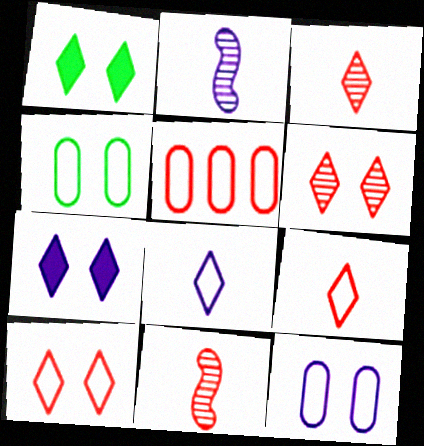[[1, 2, 5]]